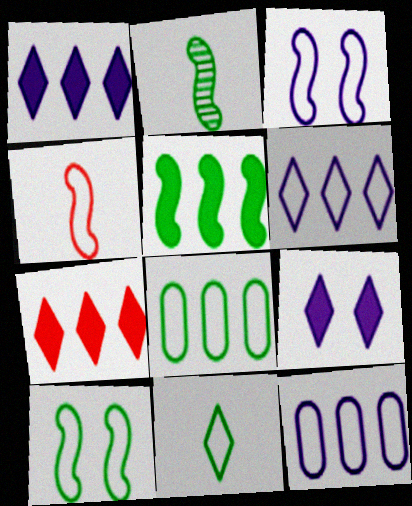[[2, 5, 10], 
[8, 10, 11]]